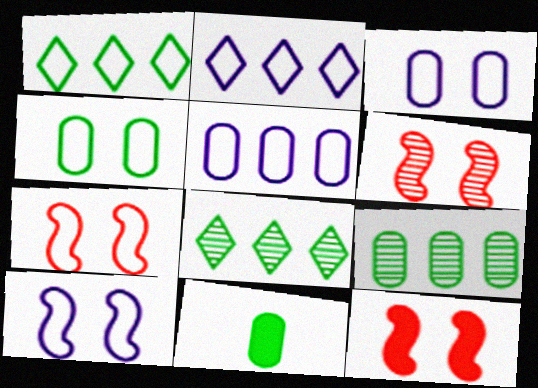[[2, 6, 11], 
[4, 9, 11], 
[6, 7, 12]]